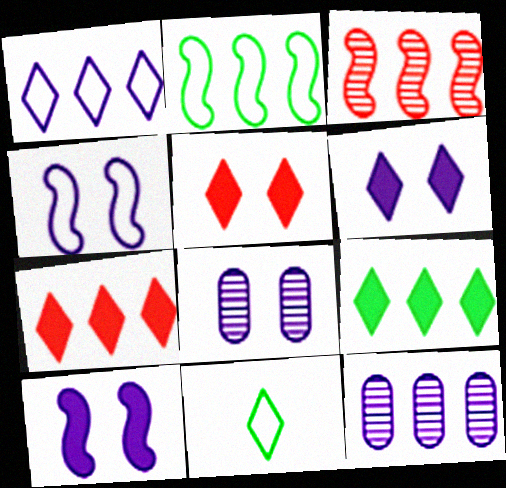[[2, 7, 12], 
[4, 6, 8]]